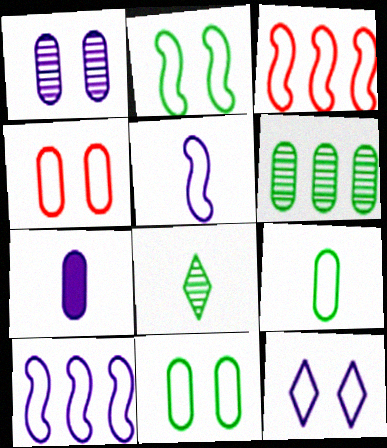[[2, 3, 5], 
[2, 4, 12], 
[3, 9, 12], 
[4, 6, 7]]